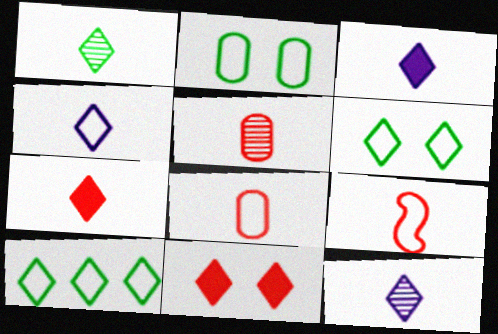[[1, 4, 7], 
[3, 4, 12], 
[5, 7, 9], 
[10, 11, 12]]